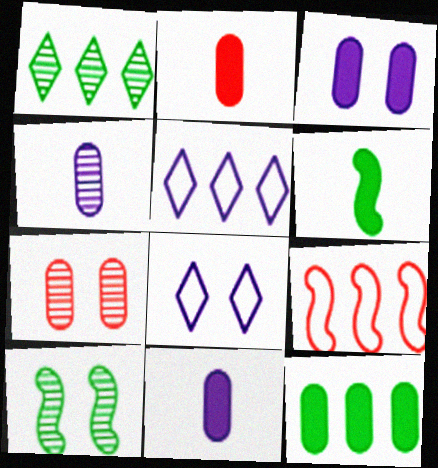[[2, 3, 12], 
[2, 5, 10], 
[5, 6, 7]]